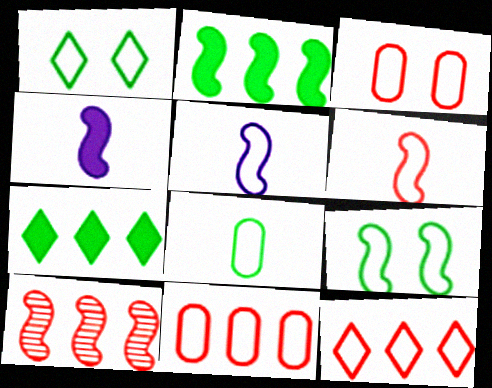[[1, 5, 11], 
[3, 6, 12], 
[4, 9, 10]]